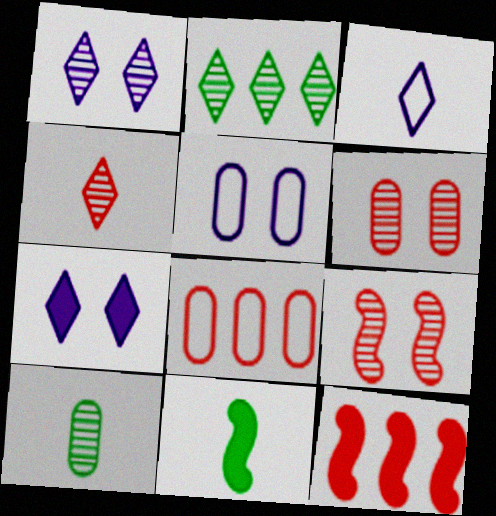[[1, 2, 4], 
[1, 8, 11]]